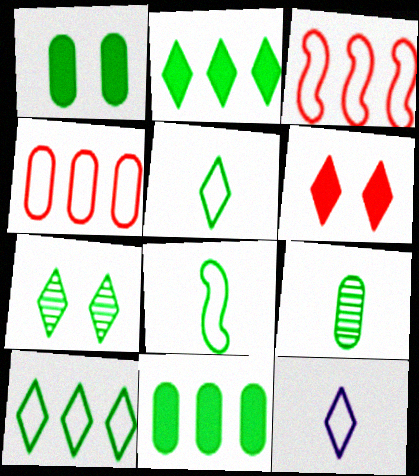[[2, 5, 7], 
[7, 8, 11]]